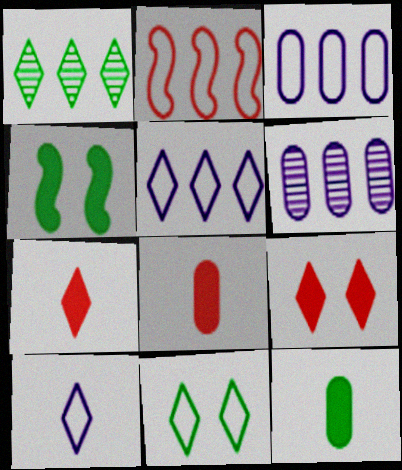[[1, 9, 10]]